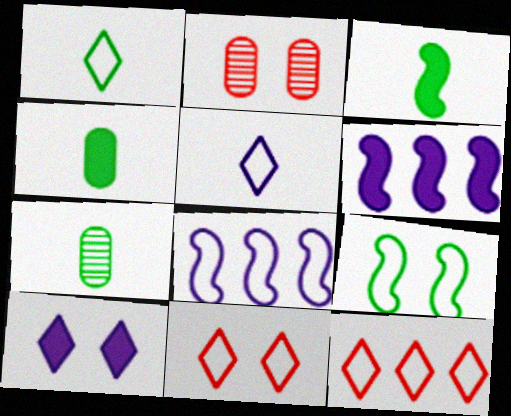[[1, 2, 6], 
[1, 3, 7], 
[2, 9, 10], 
[6, 7, 11]]